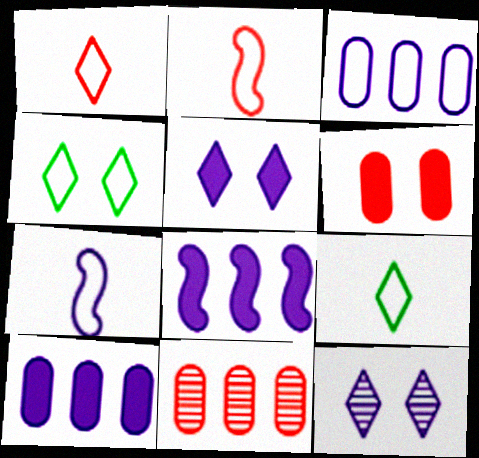[[2, 3, 4], 
[7, 10, 12]]